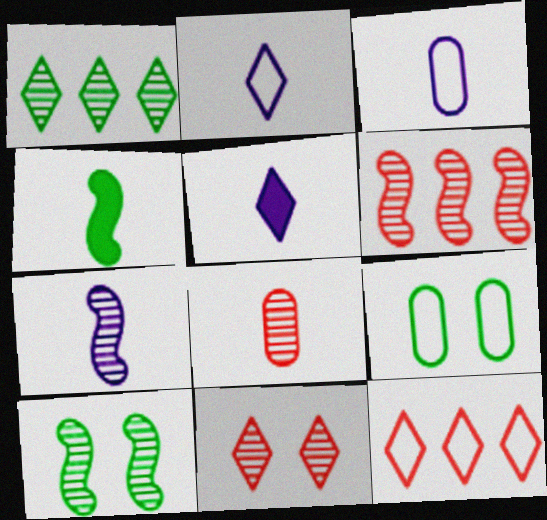[[1, 4, 9], 
[2, 4, 8], 
[3, 5, 7], 
[5, 6, 9], 
[6, 7, 10], 
[6, 8, 11]]